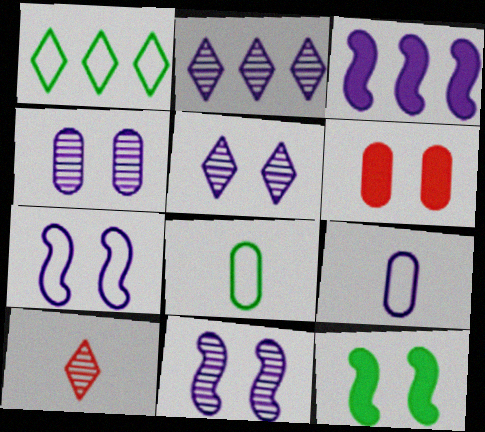[[3, 5, 9], 
[4, 5, 11]]